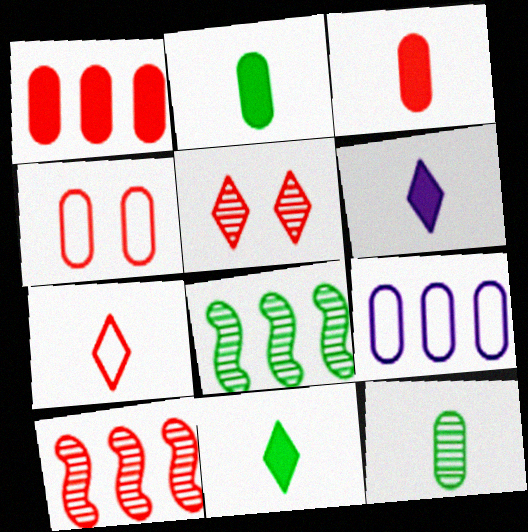[[4, 6, 8]]